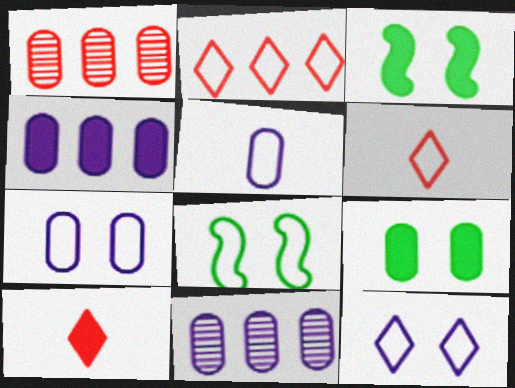[[1, 5, 9], 
[2, 5, 8], 
[3, 4, 10], 
[3, 6, 11], 
[8, 10, 11]]